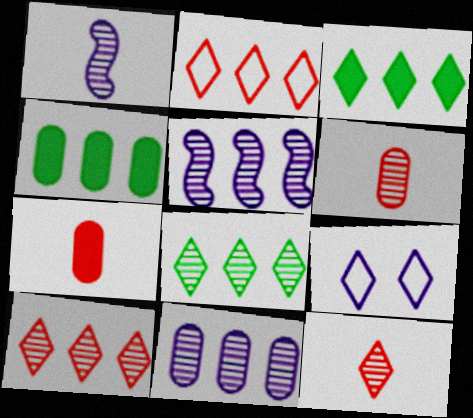[[2, 4, 5], 
[3, 9, 12]]